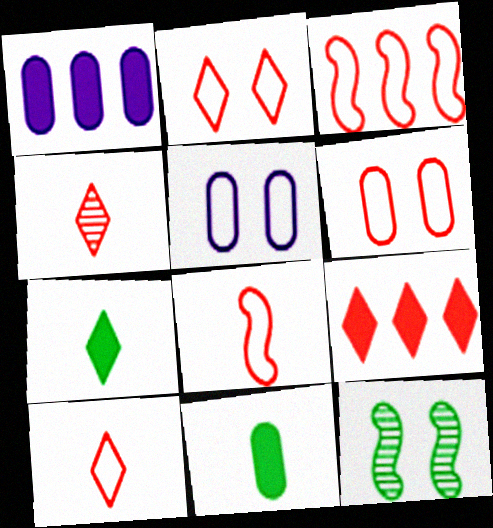[[1, 10, 12], 
[2, 4, 9], 
[3, 6, 10]]